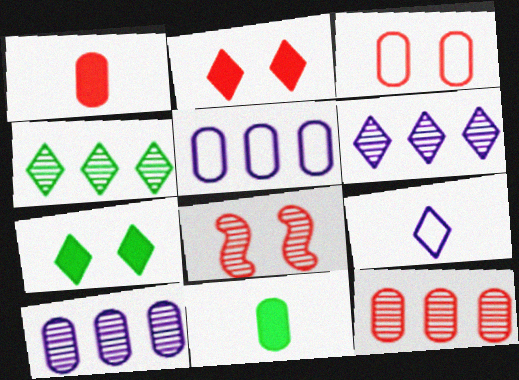[[1, 3, 12], 
[2, 3, 8], 
[2, 4, 9], 
[3, 10, 11]]